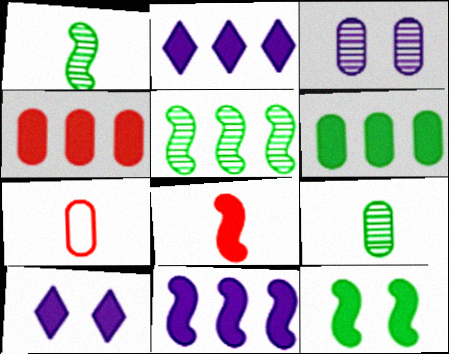[[3, 6, 7], 
[5, 7, 10], 
[6, 8, 10], 
[8, 11, 12]]